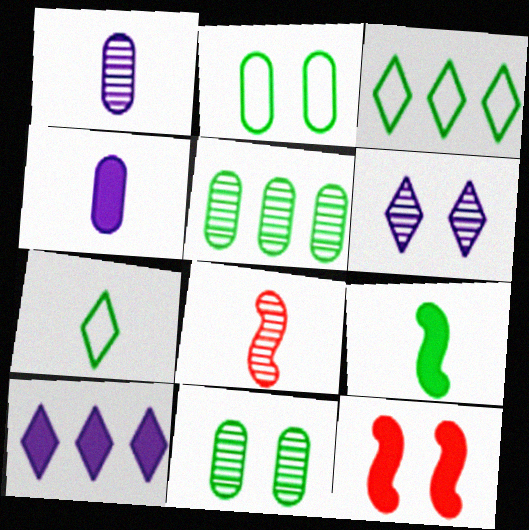[[1, 3, 12], 
[2, 6, 12], 
[2, 8, 10], 
[3, 9, 11], 
[4, 7, 8], 
[5, 6, 8]]